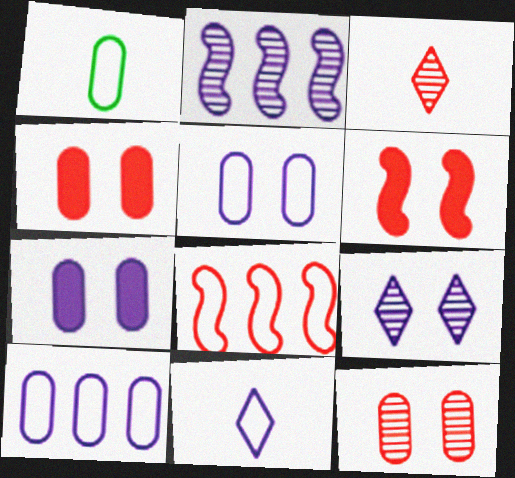[[2, 7, 11], 
[3, 4, 8]]